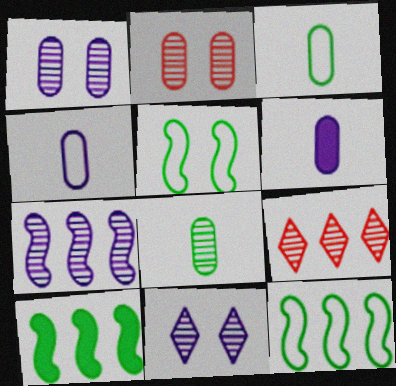[[5, 6, 9]]